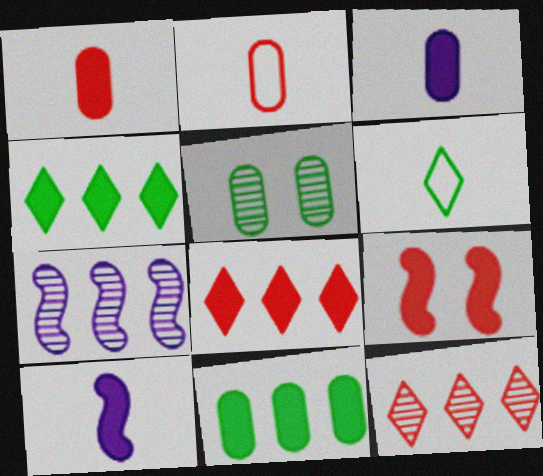[[1, 8, 9], 
[2, 9, 12], 
[3, 4, 9]]